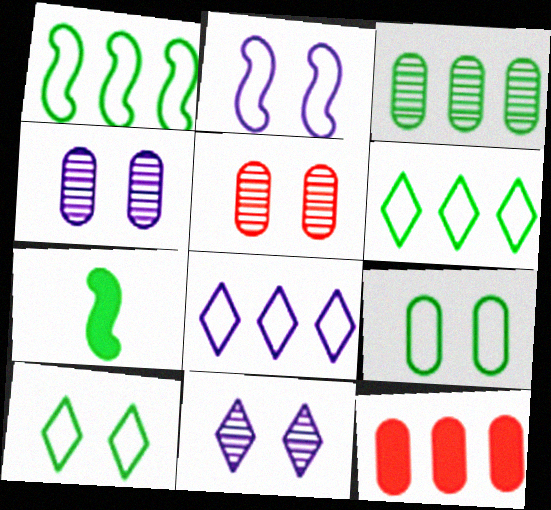[[3, 7, 10], 
[5, 7, 8]]